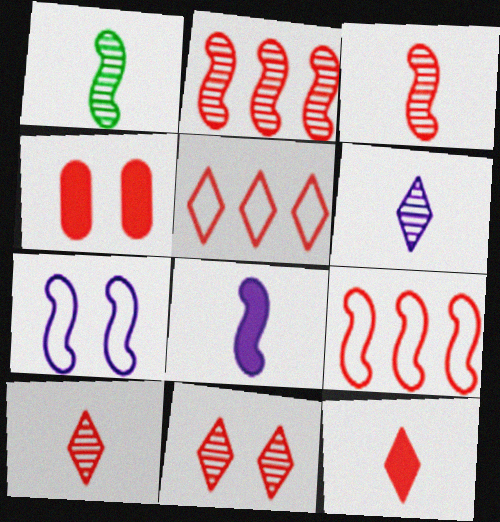[[3, 4, 5], 
[4, 9, 10], 
[5, 11, 12]]